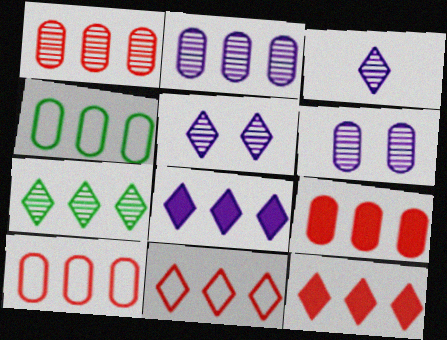[[1, 9, 10], 
[2, 4, 9], 
[7, 8, 11]]